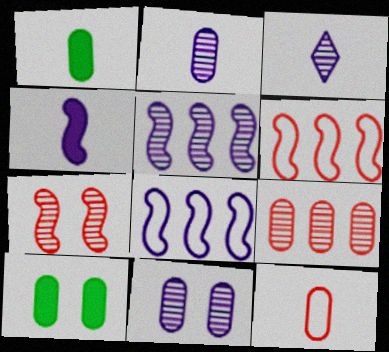[[1, 2, 12], 
[3, 5, 11], 
[3, 6, 10]]